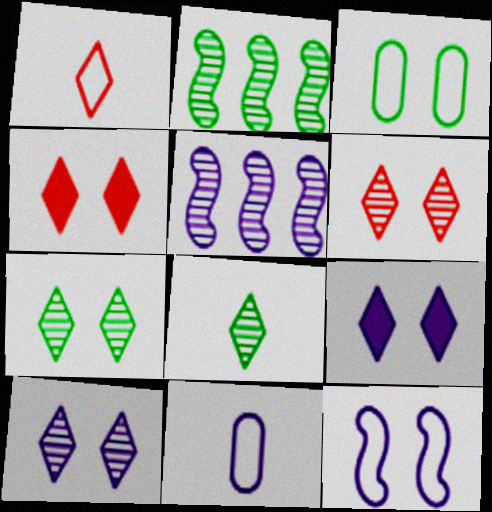[[2, 4, 11], 
[5, 9, 11], 
[6, 7, 10]]